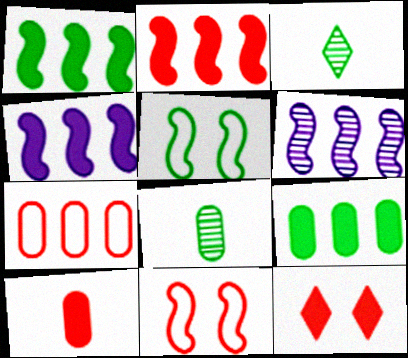[[1, 2, 4], 
[2, 10, 12], 
[3, 5, 9]]